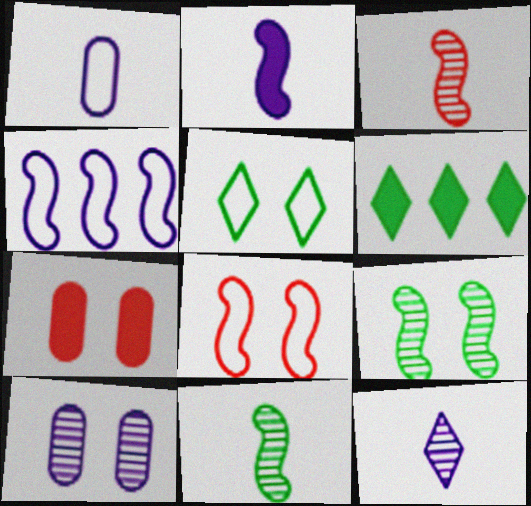[[1, 2, 12], 
[2, 6, 7]]